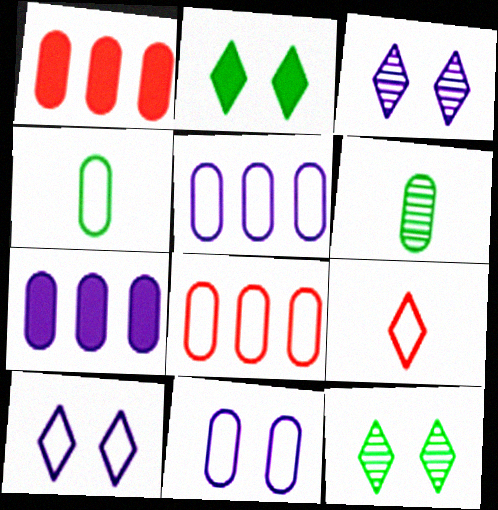[[1, 6, 11], 
[4, 8, 11]]